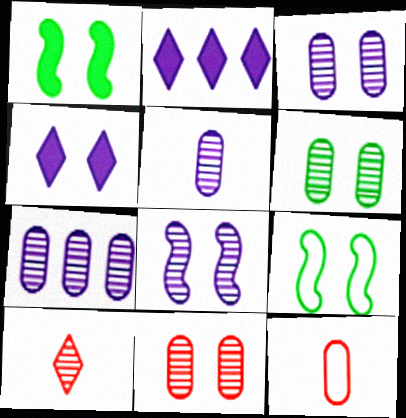[[3, 5, 7], 
[3, 6, 11], 
[4, 9, 11]]